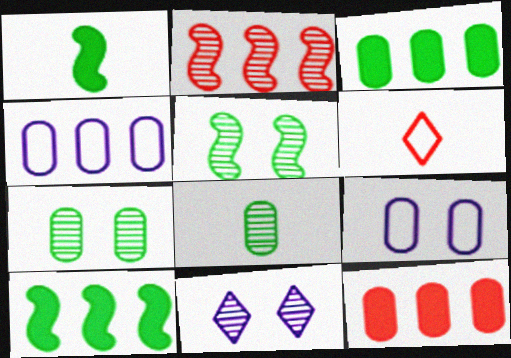[[2, 8, 11], 
[8, 9, 12]]